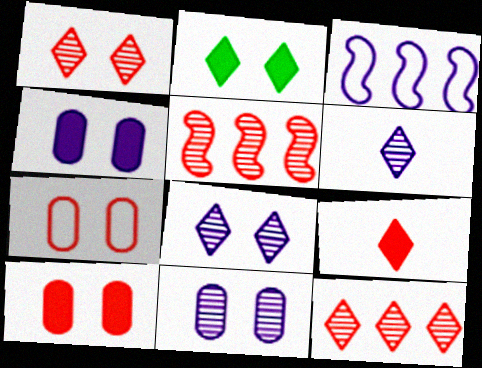[[3, 4, 6], 
[5, 7, 9]]